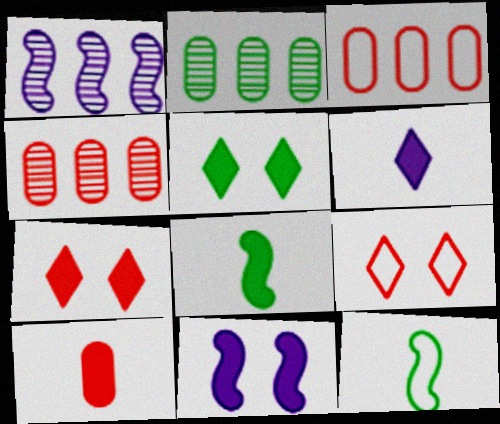[[2, 5, 12], 
[6, 8, 10]]